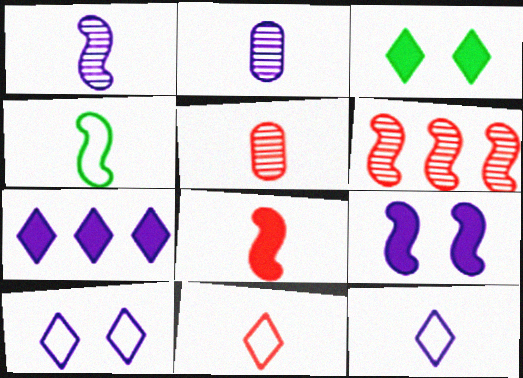[[1, 4, 8], 
[4, 6, 9], 
[5, 8, 11]]